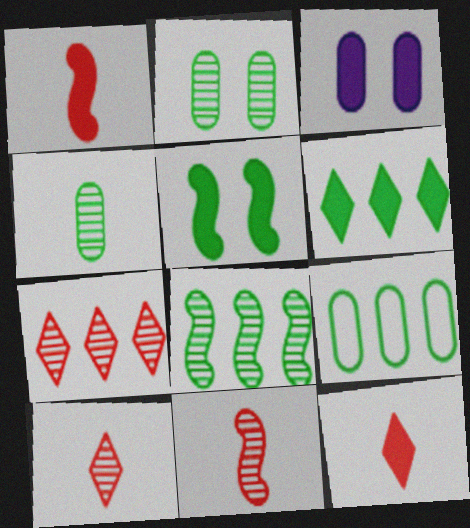[[1, 3, 6], 
[6, 8, 9]]